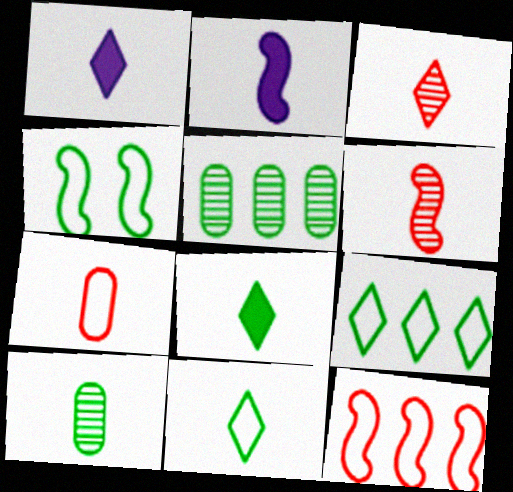[[1, 3, 11], 
[4, 5, 8]]